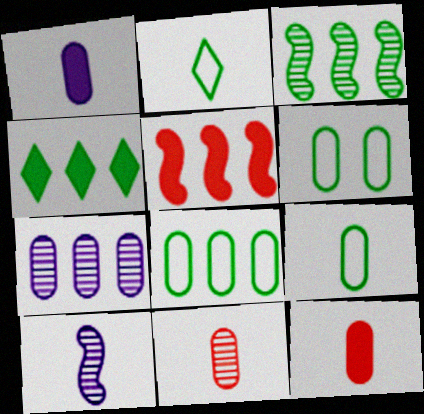[[1, 9, 11], 
[2, 10, 12], 
[3, 4, 8], 
[6, 7, 12], 
[6, 8, 9]]